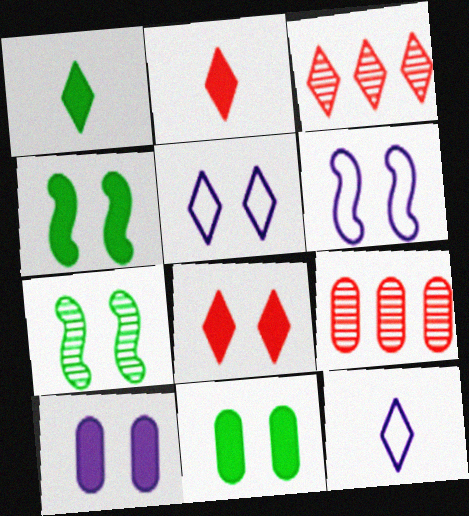[[1, 3, 5], 
[1, 6, 9], 
[4, 8, 10], 
[4, 9, 12]]